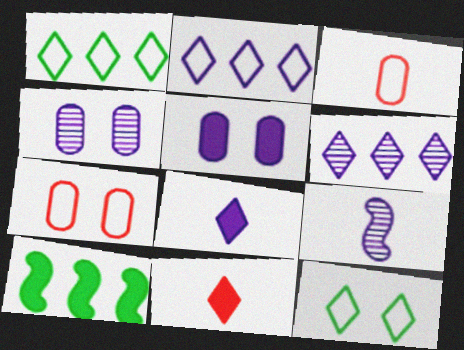[[2, 5, 9], 
[4, 6, 9], 
[5, 10, 11], 
[6, 11, 12]]